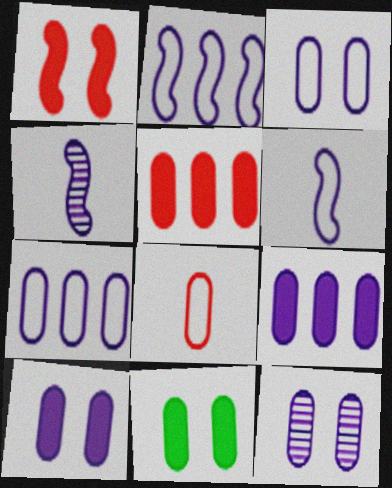[[3, 10, 12]]